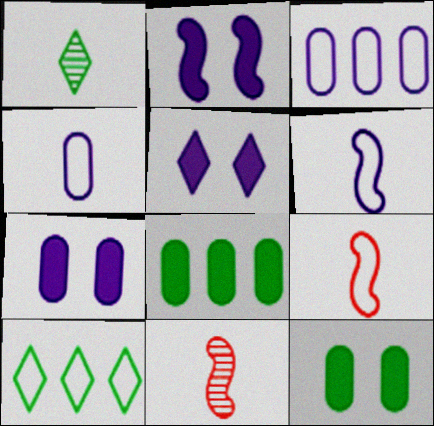[[2, 5, 7], 
[7, 10, 11]]